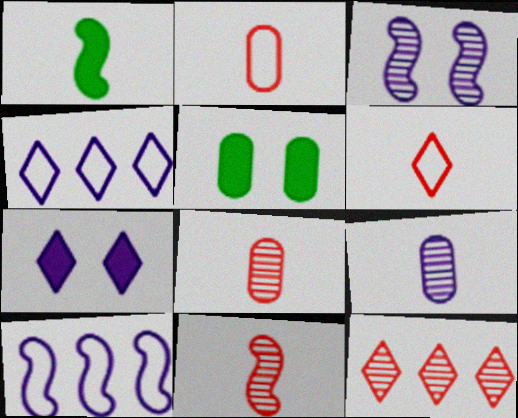[[1, 6, 9], 
[4, 5, 11], 
[7, 9, 10]]